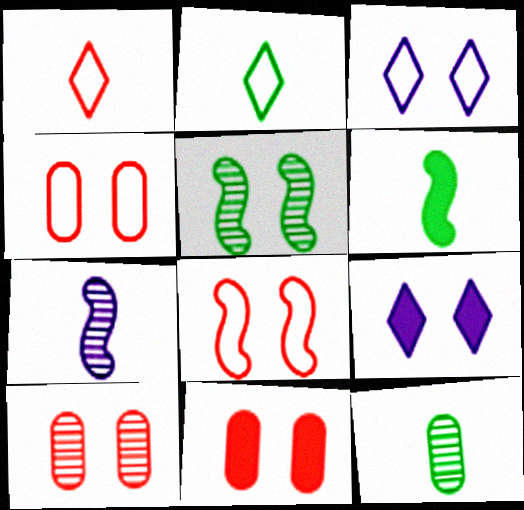[[2, 6, 12], 
[3, 5, 11], 
[4, 5, 9], 
[4, 10, 11]]